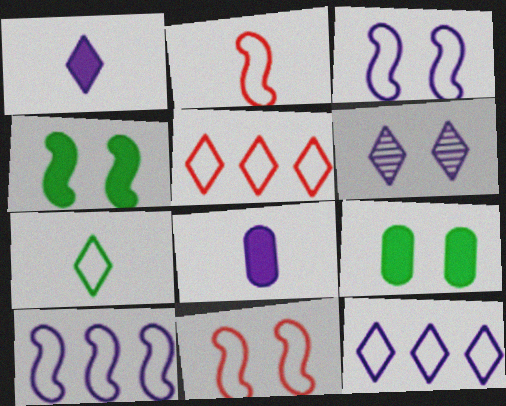[[1, 6, 12], 
[6, 8, 10], 
[6, 9, 11]]